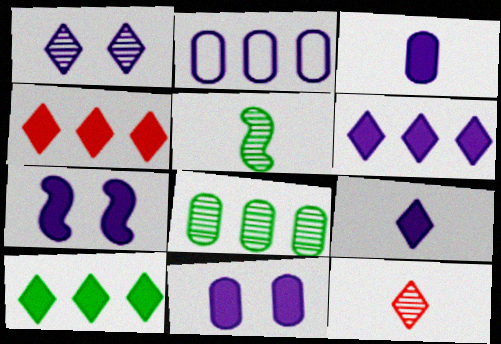[[3, 6, 7], 
[4, 6, 10]]